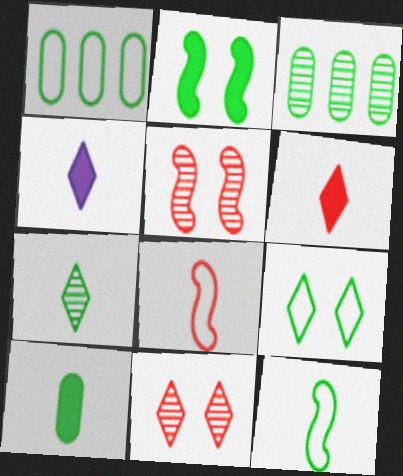[[1, 2, 7], 
[1, 4, 5], 
[1, 9, 12], 
[7, 10, 12]]